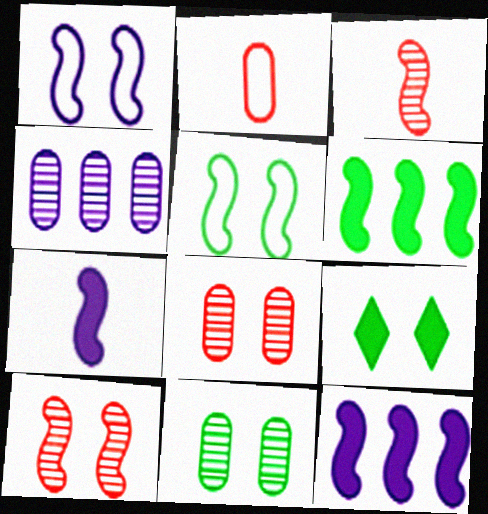[[1, 3, 6], 
[1, 8, 9], 
[3, 5, 12], 
[5, 9, 11]]